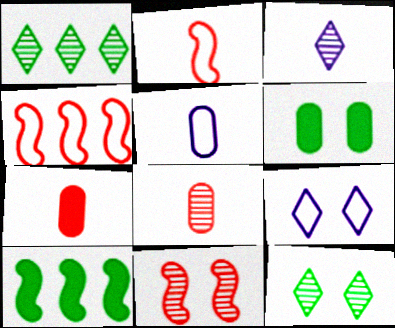[[3, 4, 6], 
[6, 9, 11], 
[8, 9, 10]]